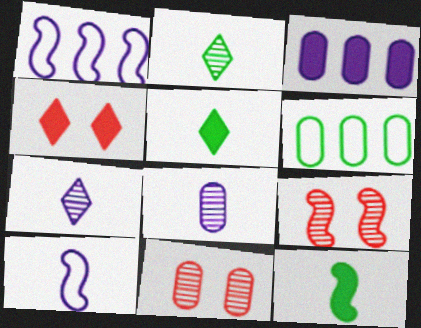[[1, 5, 11], 
[1, 9, 12], 
[3, 4, 12]]